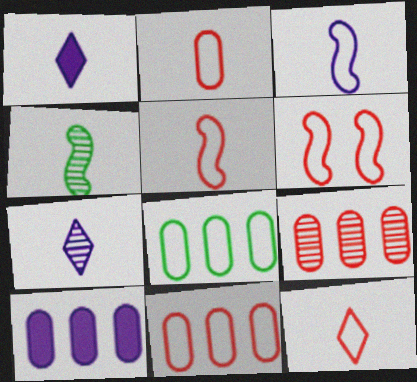[[1, 2, 4], 
[2, 5, 12], 
[6, 11, 12], 
[8, 9, 10]]